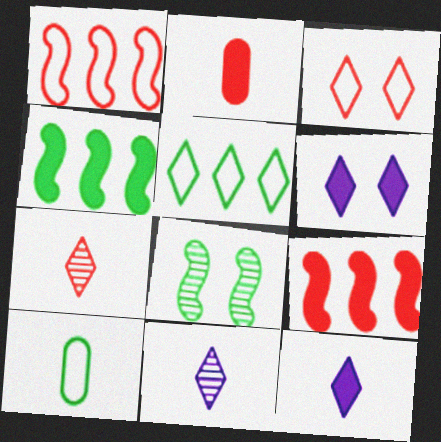[[2, 4, 6], 
[5, 6, 7]]